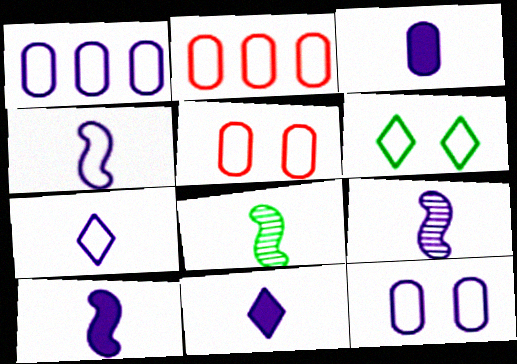[[2, 4, 6], 
[3, 7, 9], 
[3, 10, 11], 
[4, 9, 10]]